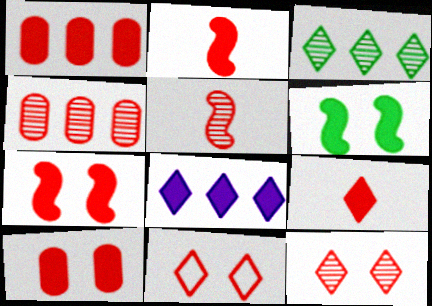[[1, 5, 11], 
[1, 7, 9], 
[2, 4, 11], 
[4, 5, 12]]